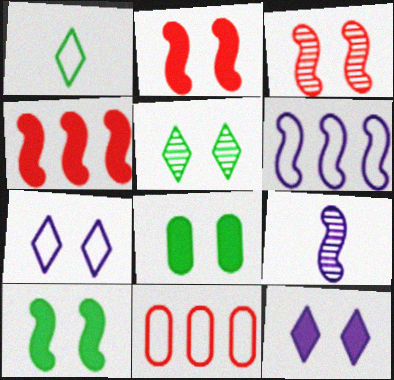[[2, 8, 12], 
[3, 7, 8]]